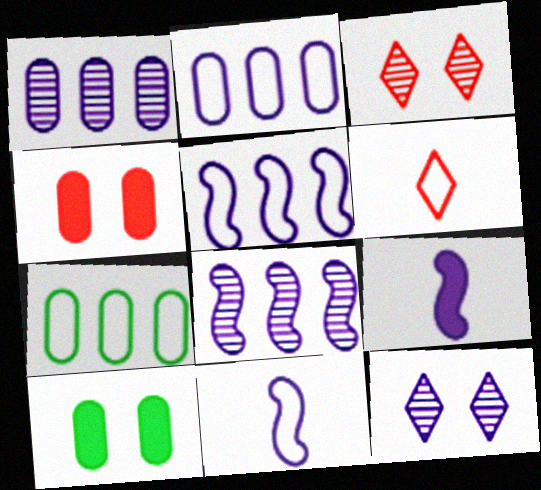[[2, 9, 12], 
[3, 7, 9], 
[6, 8, 10]]